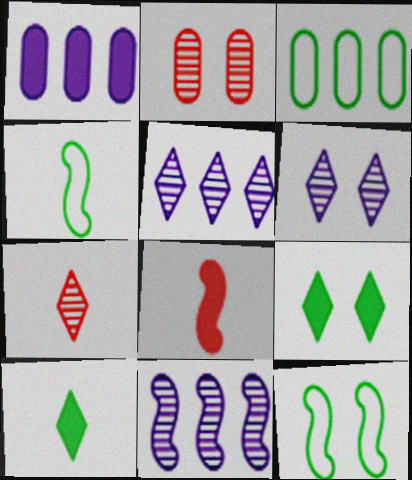[[1, 7, 12], 
[1, 8, 9], 
[3, 6, 8], 
[8, 11, 12]]